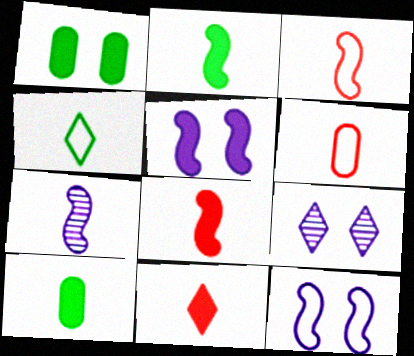[[2, 3, 7]]